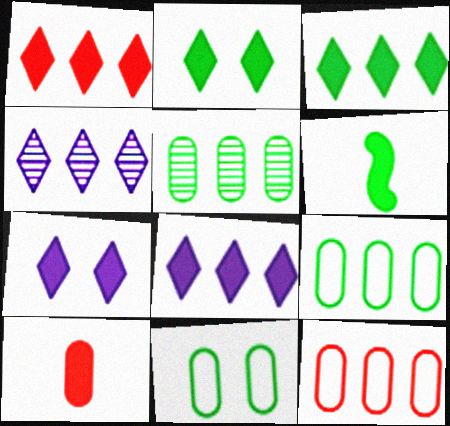[[1, 3, 8]]